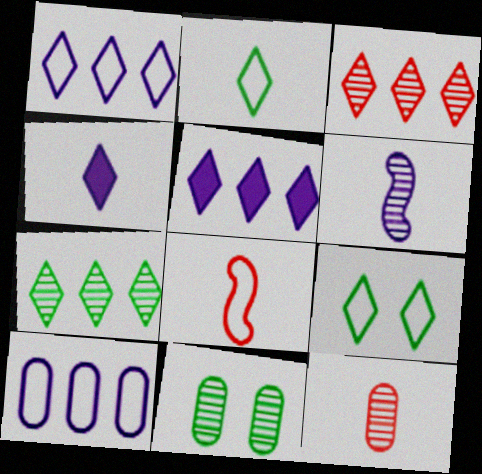[[3, 4, 9], 
[3, 6, 11], 
[5, 8, 11], 
[8, 9, 10]]